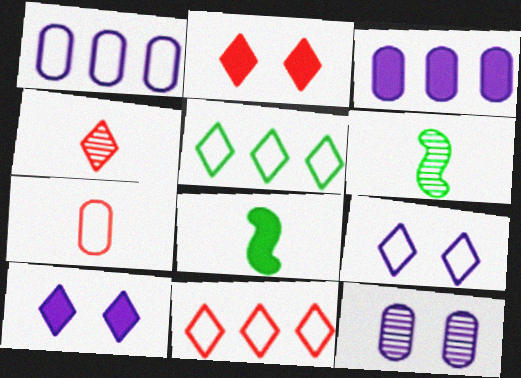[[1, 2, 6], 
[2, 3, 8], 
[2, 4, 11], 
[4, 5, 10], 
[8, 11, 12]]